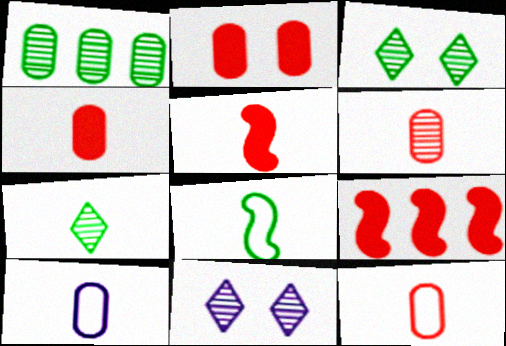[[1, 2, 10], 
[3, 9, 10], 
[4, 6, 12], 
[5, 7, 10]]